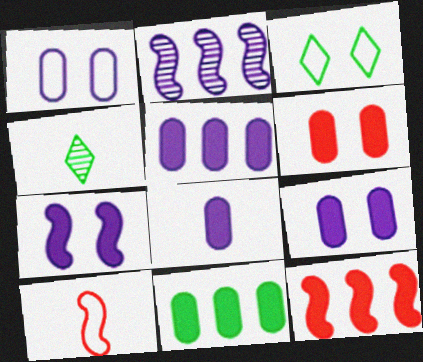[[1, 4, 12], 
[4, 8, 10], 
[5, 8, 9], 
[6, 8, 11]]